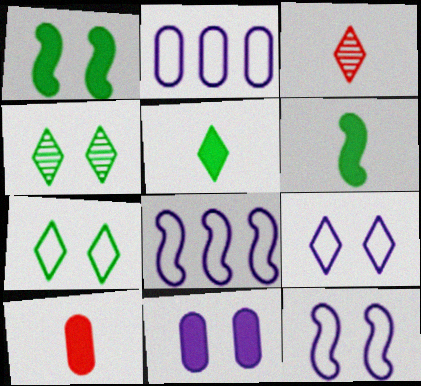[[1, 2, 3], 
[4, 8, 10]]